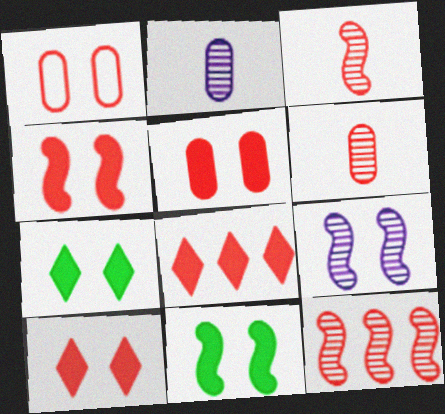[[1, 3, 8], 
[1, 7, 9], 
[4, 5, 10]]